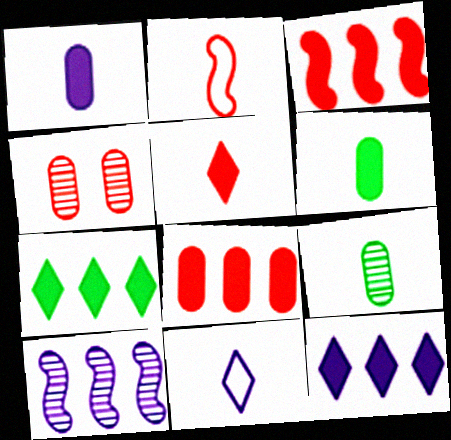[]